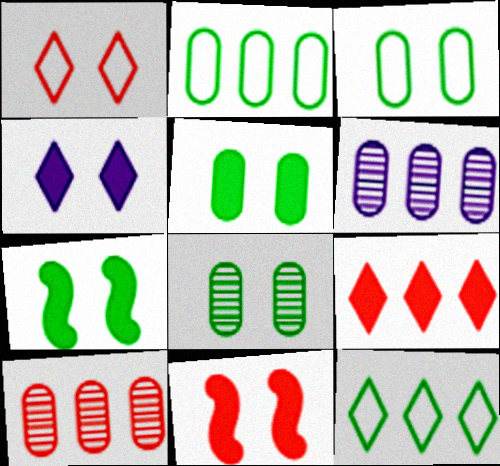[[3, 5, 8], 
[4, 5, 11]]